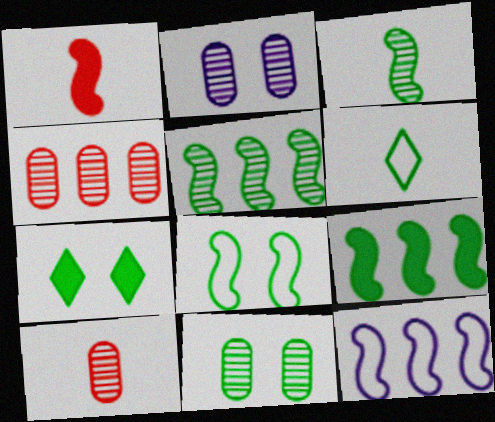[[3, 8, 9], 
[6, 9, 11], 
[7, 8, 11], 
[7, 10, 12]]